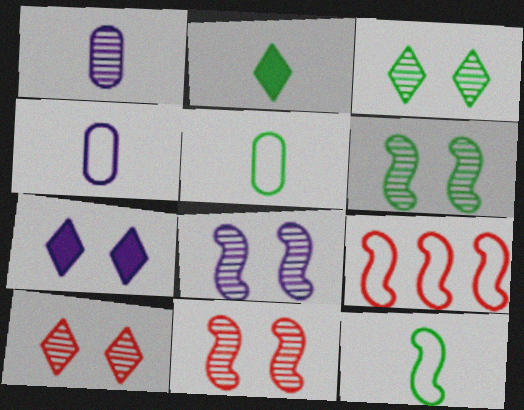[[6, 8, 11]]